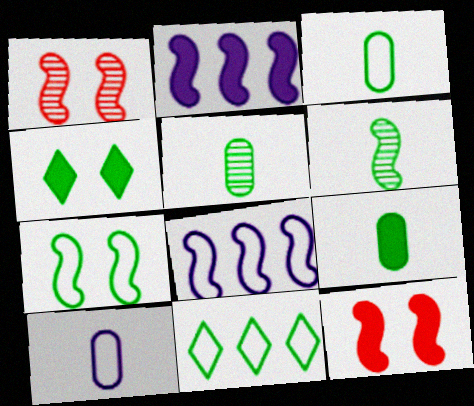[[3, 5, 9], 
[3, 7, 11], 
[6, 8, 12]]